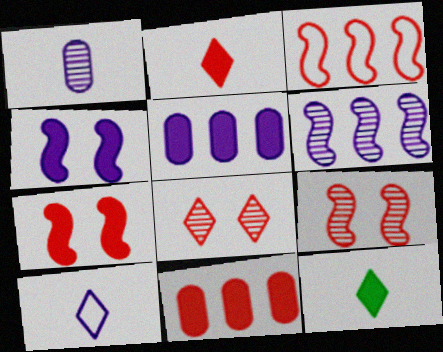[[2, 7, 11], 
[4, 11, 12], 
[5, 7, 12]]